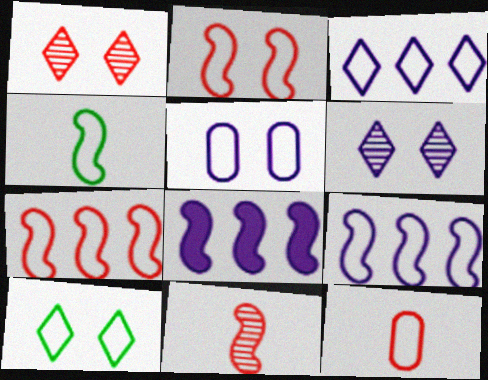[[2, 4, 9], 
[2, 5, 10], 
[9, 10, 12]]